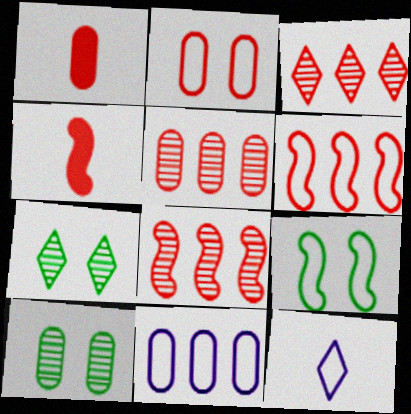[[1, 2, 5], 
[1, 10, 11], 
[2, 3, 4], 
[3, 5, 8], 
[4, 7, 11]]